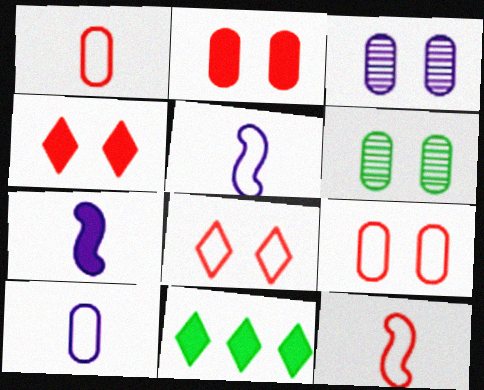[[2, 7, 11], 
[3, 11, 12]]